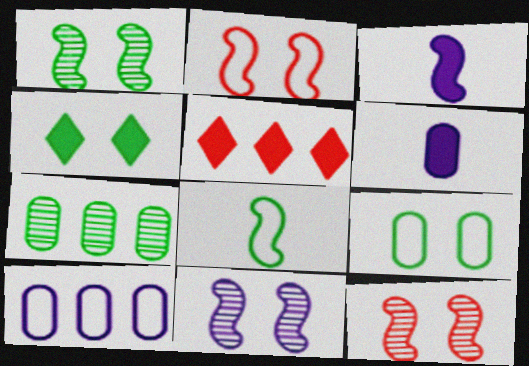[[1, 4, 9], 
[1, 11, 12], 
[4, 7, 8]]